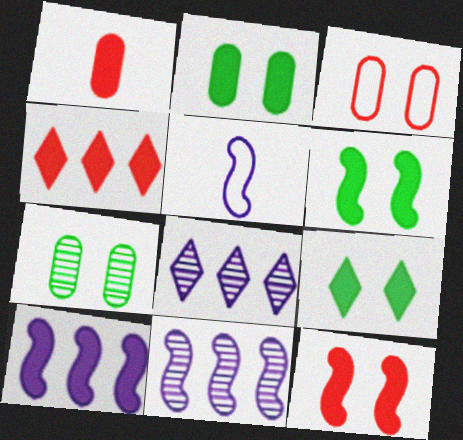[[1, 4, 12], 
[1, 9, 10], 
[2, 6, 9], 
[4, 5, 7]]